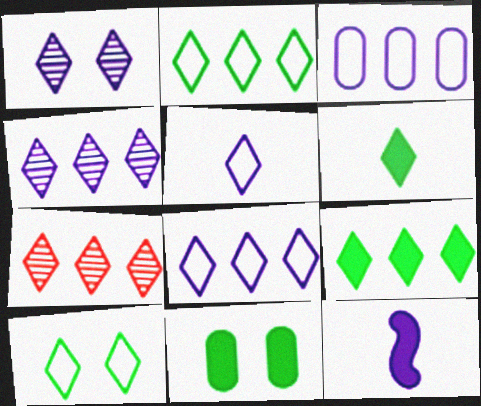[[1, 3, 12], 
[7, 8, 9]]